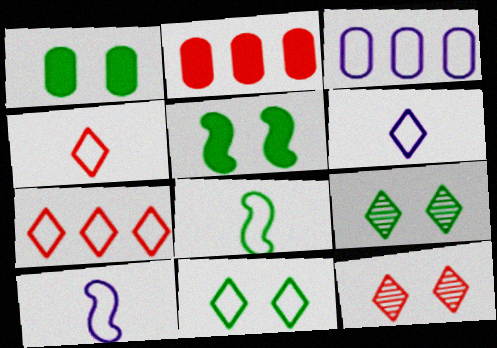[[2, 9, 10], 
[6, 7, 11]]